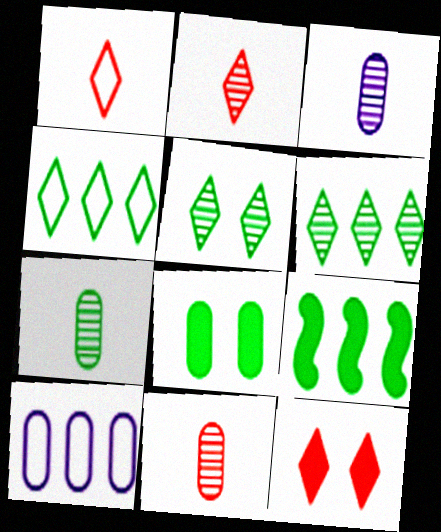[[3, 7, 11], 
[8, 10, 11]]